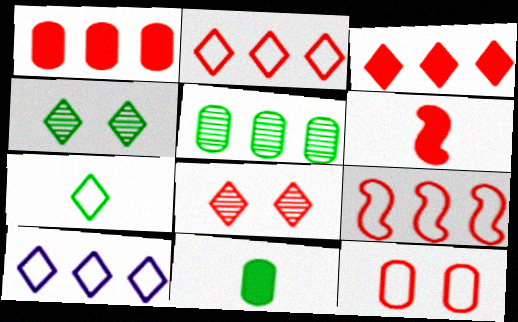[]